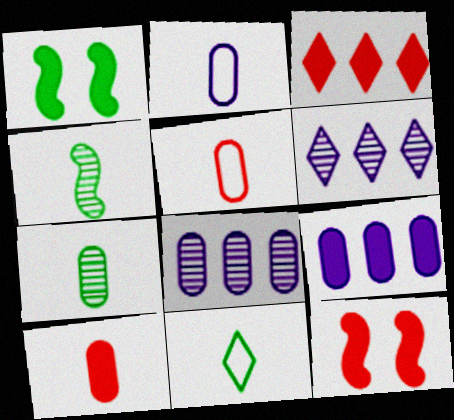[[1, 5, 6], 
[2, 7, 10], 
[3, 10, 12], 
[8, 11, 12]]